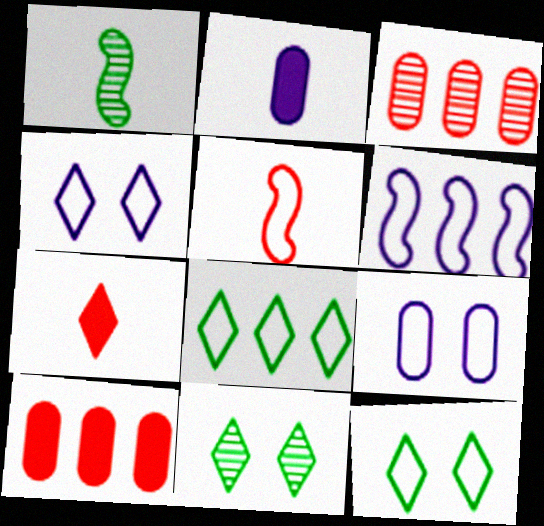[[1, 4, 10], 
[5, 8, 9]]